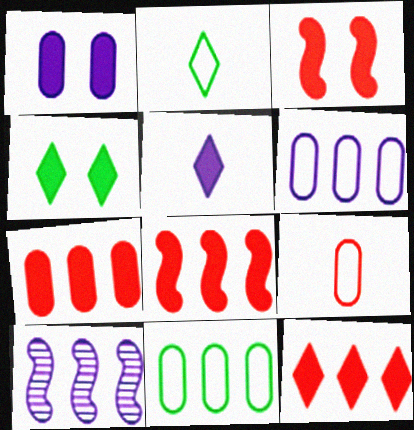[[1, 3, 4], 
[4, 5, 12], 
[4, 9, 10], 
[7, 8, 12], 
[10, 11, 12]]